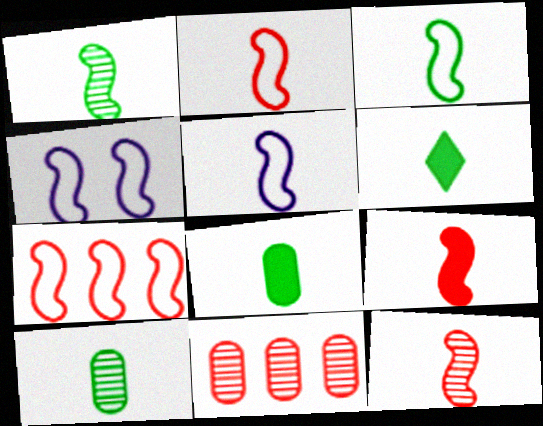[[1, 5, 9], 
[2, 3, 5], 
[2, 9, 12], 
[3, 4, 7], 
[3, 6, 10], 
[4, 6, 11]]